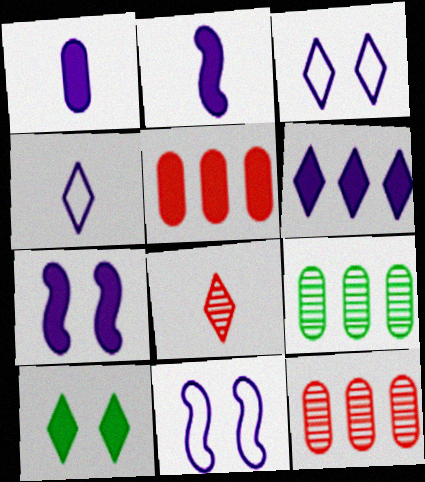[[1, 6, 7], 
[2, 5, 10]]